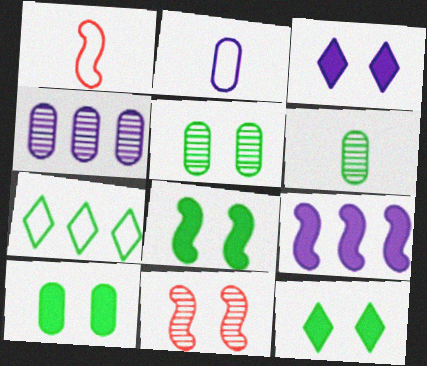[[1, 4, 12], 
[6, 7, 8], 
[8, 10, 12]]